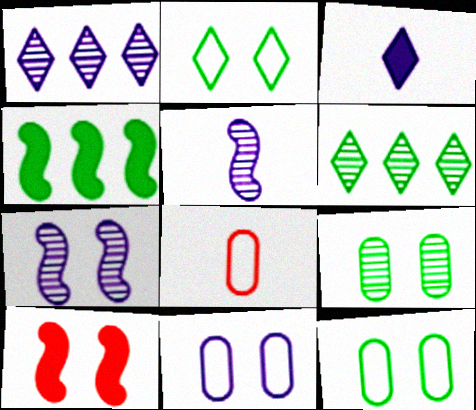[]